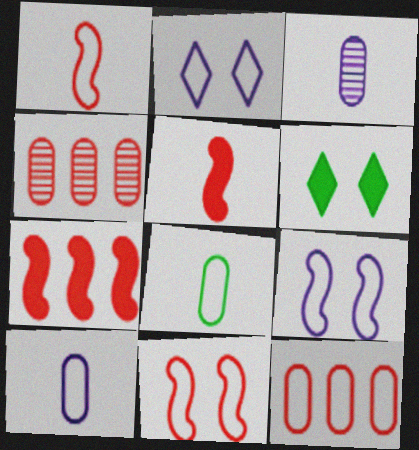[]